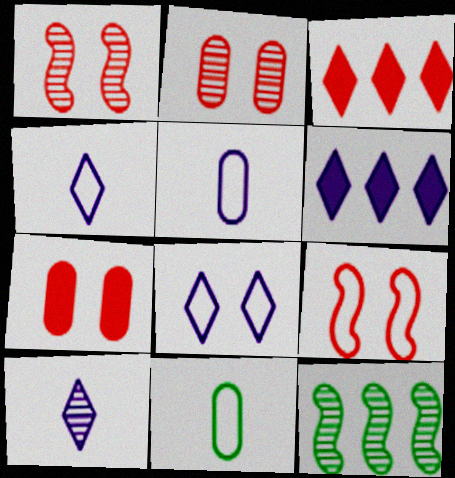[[1, 6, 11], 
[2, 10, 12], 
[4, 7, 12], 
[6, 8, 10]]